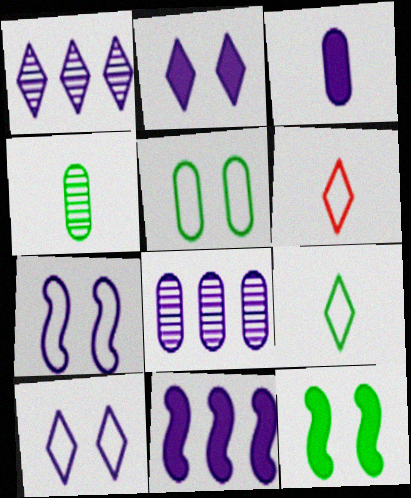[[1, 3, 7], 
[2, 3, 11], 
[6, 8, 12]]